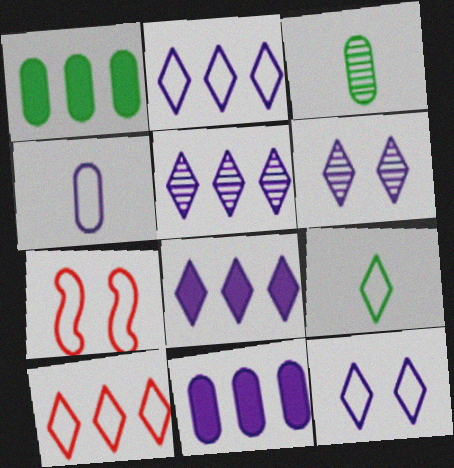[[2, 5, 8], 
[3, 7, 8], 
[9, 10, 12]]